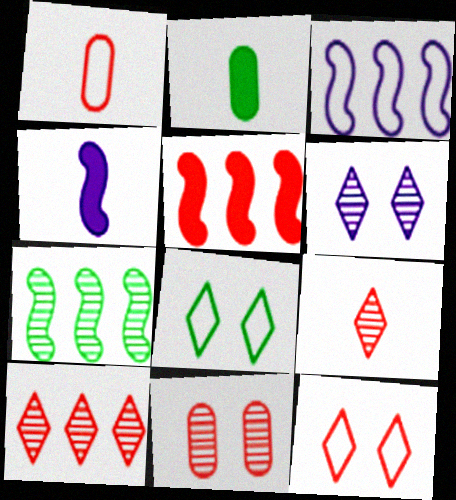[[1, 3, 8], 
[2, 7, 8], 
[3, 5, 7]]